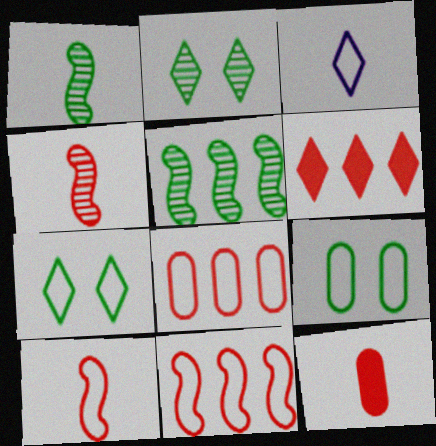[[1, 3, 12], 
[2, 3, 6], 
[3, 9, 11]]